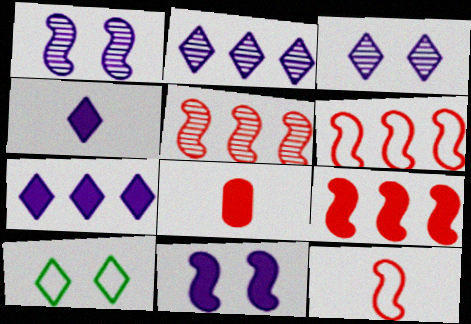[[5, 6, 9]]